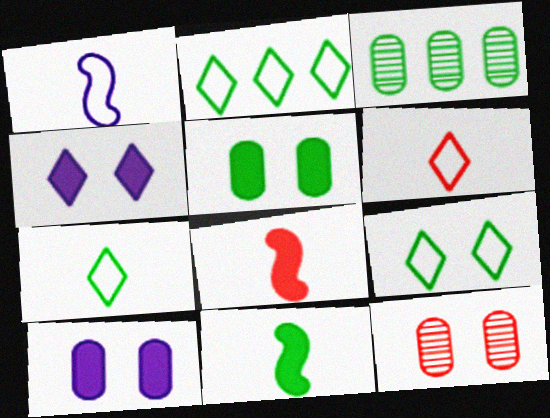[[2, 7, 9], 
[3, 9, 11]]